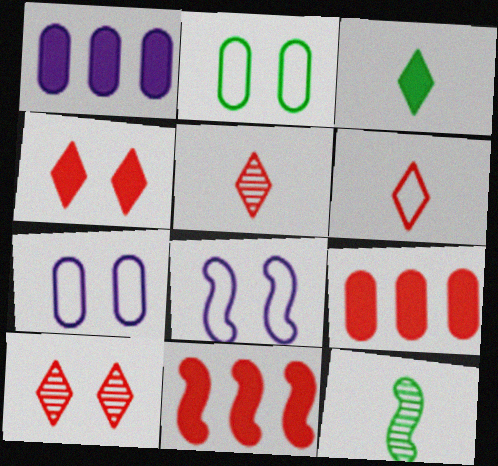[[8, 11, 12]]